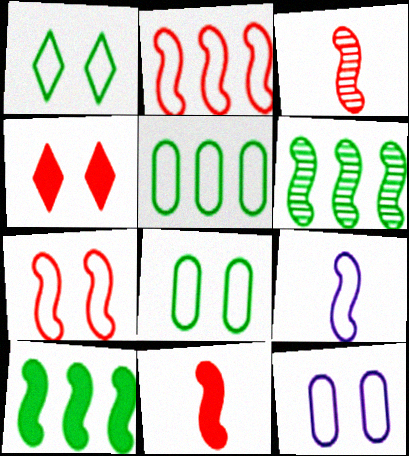[[1, 7, 12]]